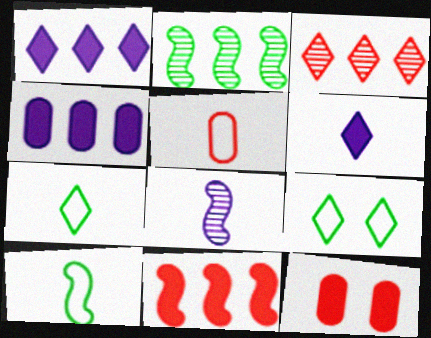[[3, 6, 9]]